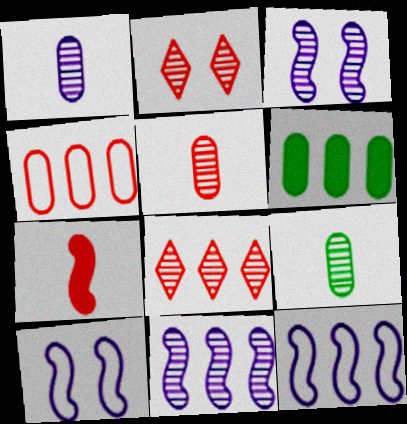[[1, 5, 9], 
[2, 4, 7], 
[2, 9, 11], 
[3, 8, 9], 
[6, 8, 12]]